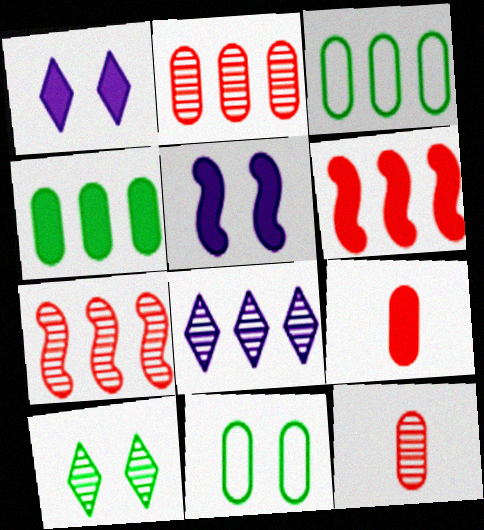[[3, 6, 8]]